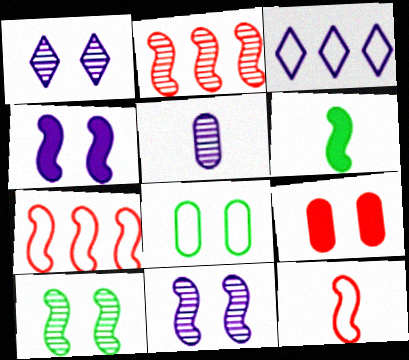[[3, 4, 5], 
[3, 8, 12], 
[6, 7, 11]]